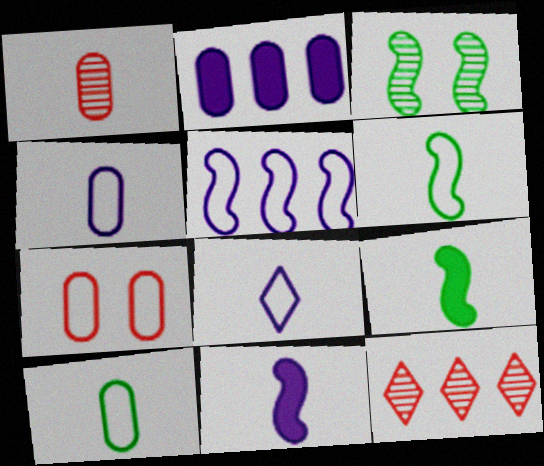[[1, 8, 9]]